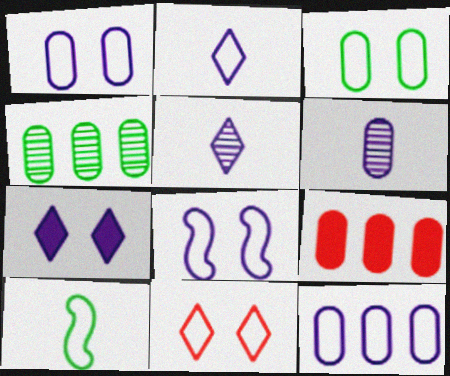[[2, 8, 12], 
[3, 6, 9], 
[3, 8, 11], 
[4, 9, 12], 
[10, 11, 12]]